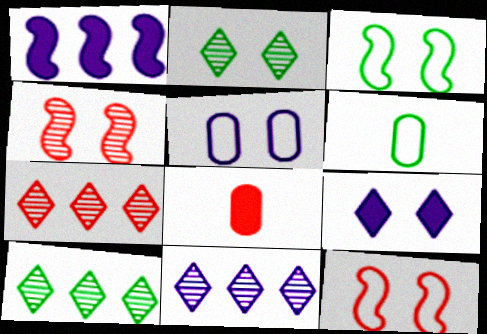[[3, 8, 11], 
[7, 8, 12], 
[7, 10, 11]]